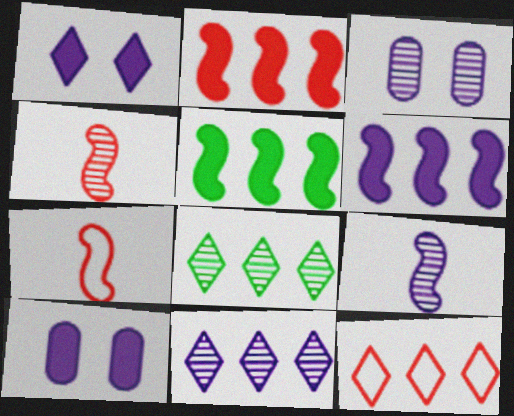[[2, 5, 6], 
[3, 4, 8], 
[3, 9, 11], 
[7, 8, 10]]